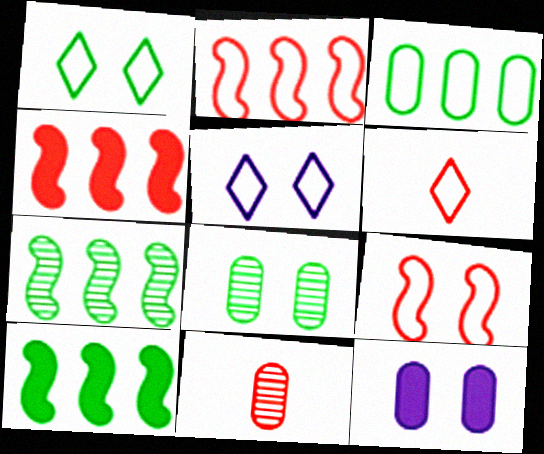[[3, 11, 12], 
[5, 10, 11], 
[6, 7, 12]]